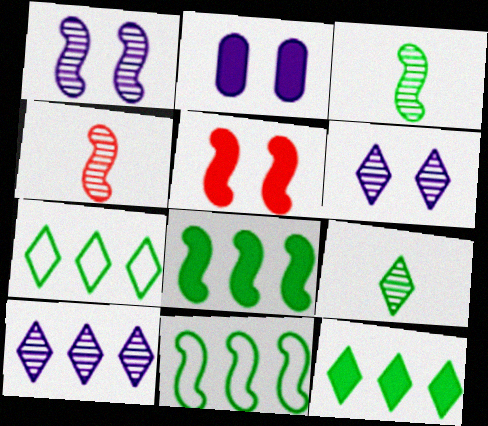[[2, 4, 7]]